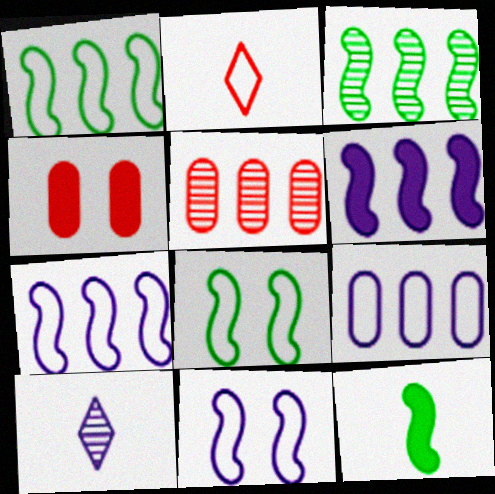[[1, 4, 10], 
[2, 8, 9], 
[3, 8, 12]]